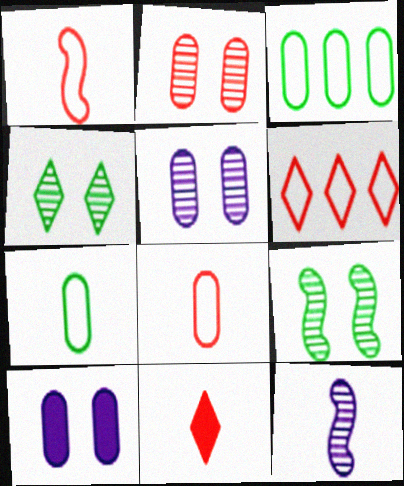[[7, 11, 12]]